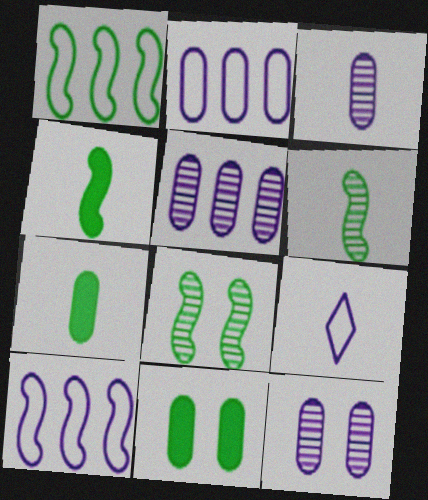[[1, 4, 8], 
[3, 5, 12]]